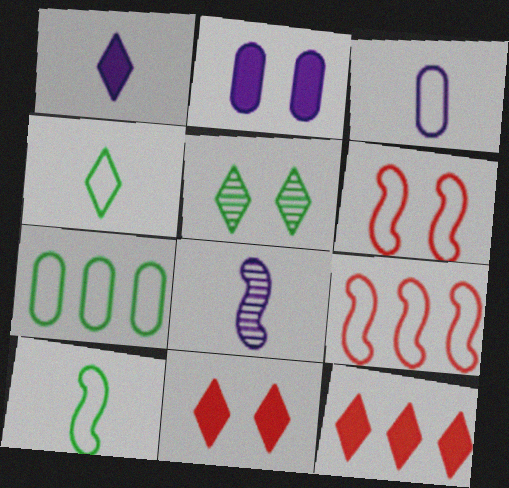[[1, 3, 8], 
[2, 5, 6], 
[7, 8, 11]]